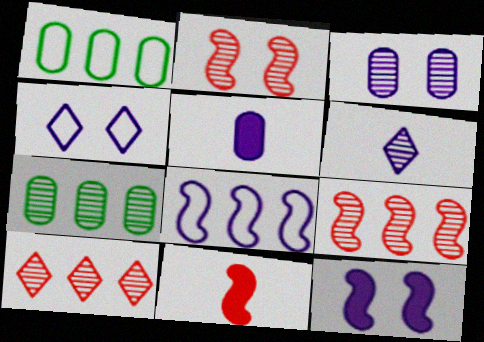[[2, 6, 7], 
[3, 4, 12], 
[4, 7, 11]]